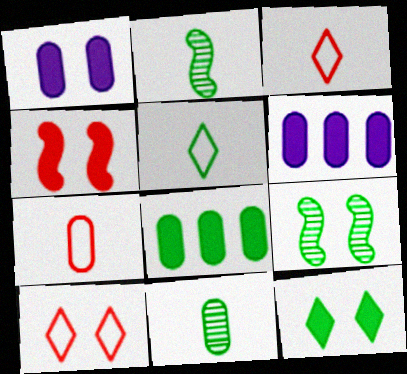[[1, 4, 12], 
[1, 9, 10], 
[2, 6, 10], 
[3, 6, 9], 
[5, 8, 9]]